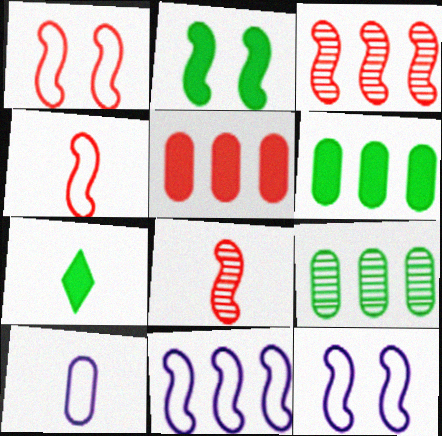[[2, 6, 7], 
[2, 8, 11], 
[7, 8, 10]]